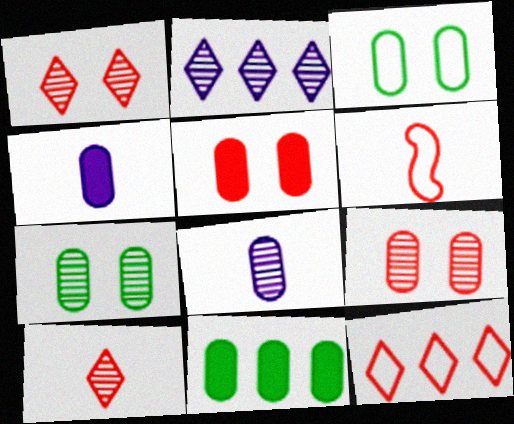[[4, 5, 11]]